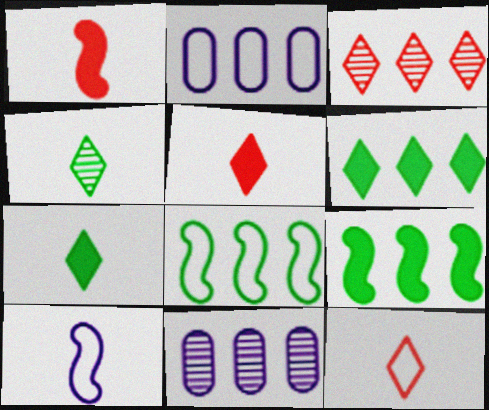[[2, 3, 9]]